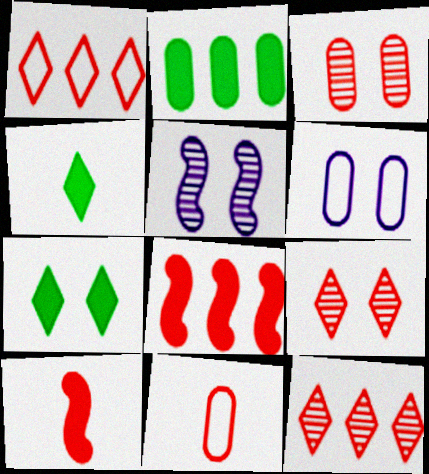[[1, 3, 10], 
[8, 9, 11]]